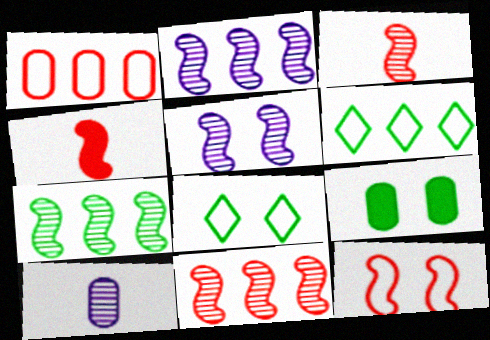[[1, 9, 10], 
[2, 7, 11], 
[3, 5, 7], 
[4, 11, 12]]